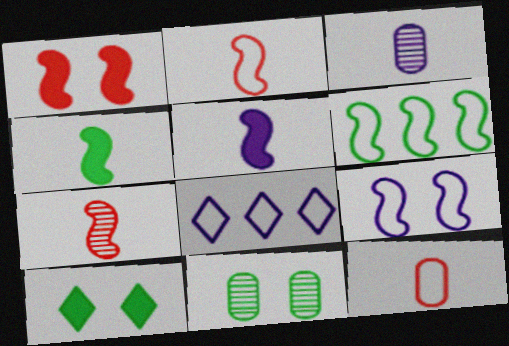[[2, 6, 9]]